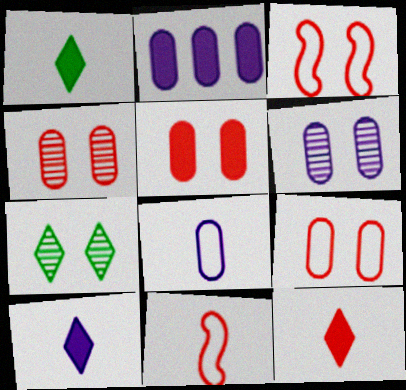[[1, 10, 12], 
[2, 6, 8], 
[2, 7, 11], 
[4, 5, 9]]